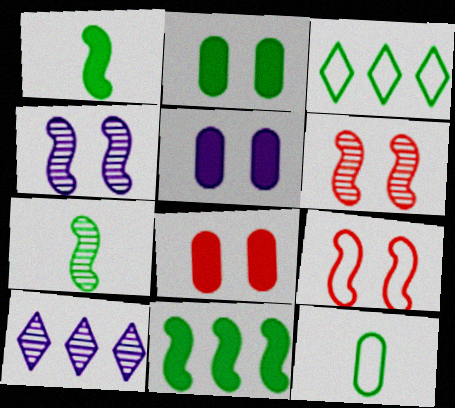[[2, 3, 7], 
[2, 5, 8]]